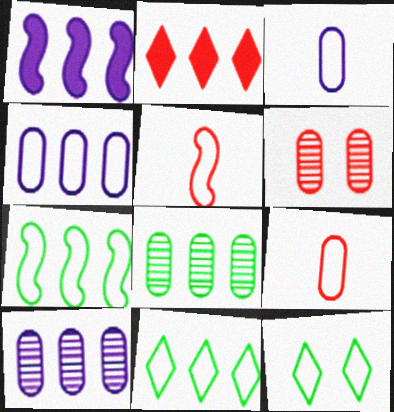[[2, 5, 6], 
[2, 7, 10], 
[4, 5, 12]]